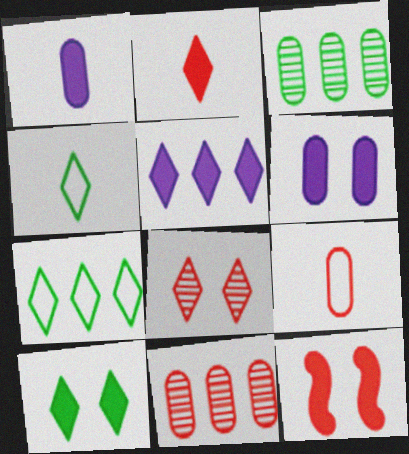[[2, 5, 10], 
[3, 6, 9], 
[4, 5, 8], 
[6, 10, 12]]